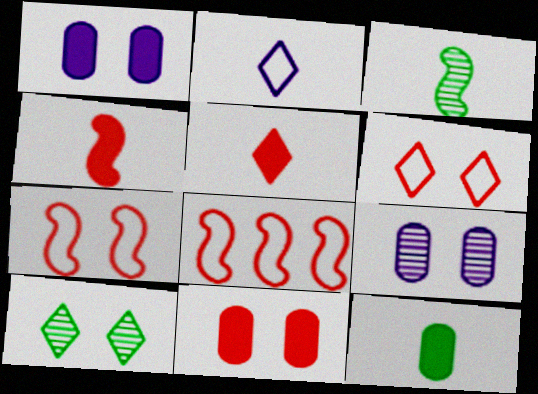[[1, 7, 10]]